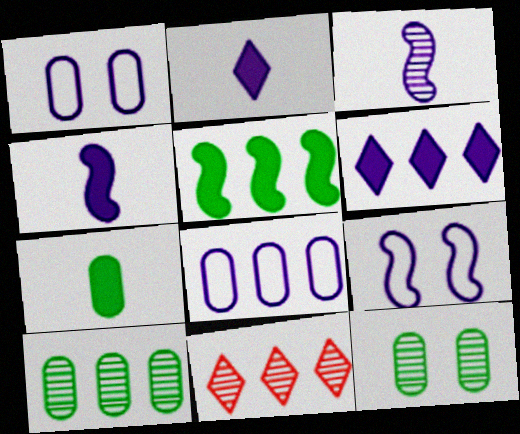[[1, 3, 6], 
[3, 11, 12], 
[5, 8, 11], 
[7, 9, 11]]